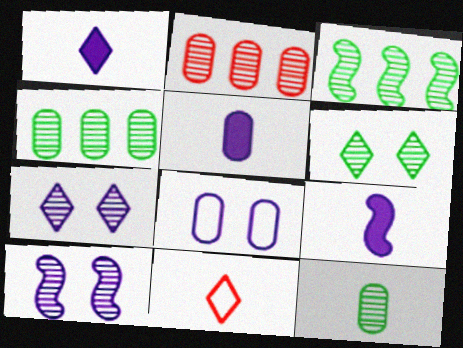[[1, 5, 9], 
[3, 6, 12], 
[9, 11, 12]]